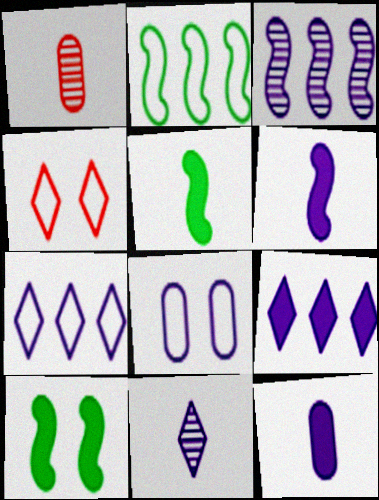[[1, 7, 10]]